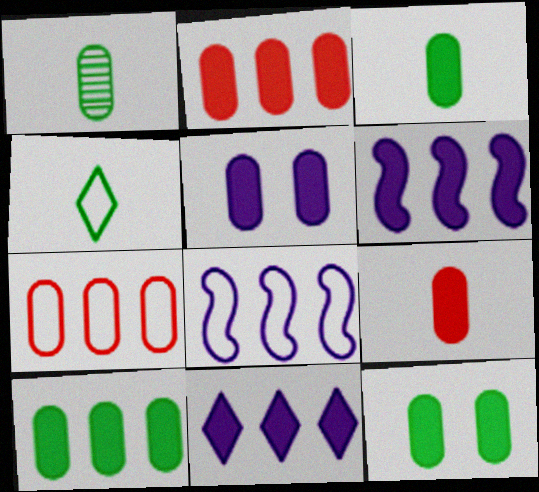[[1, 5, 7], 
[2, 3, 5], 
[3, 10, 12], 
[5, 9, 10]]